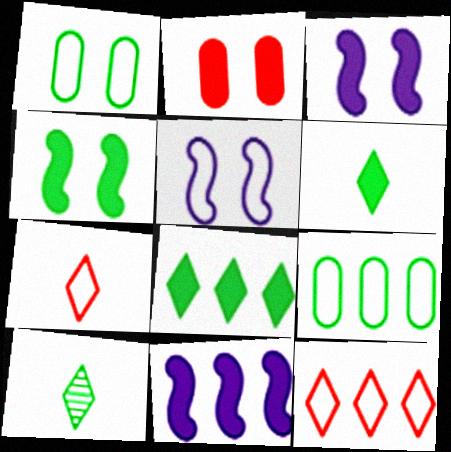[[2, 6, 11], 
[4, 9, 10], 
[5, 7, 9]]